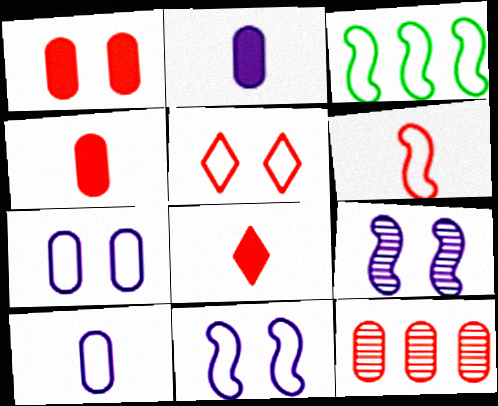[[3, 5, 10], 
[3, 6, 11]]